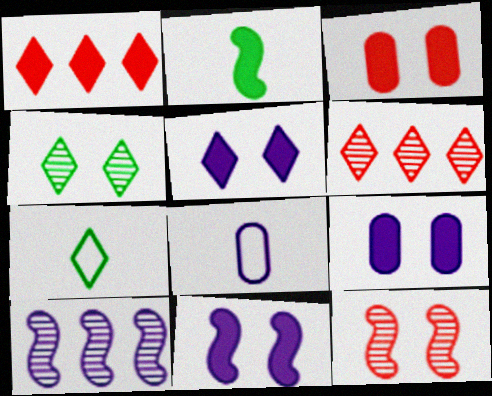[[1, 2, 9], 
[3, 7, 10], 
[5, 6, 7], 
[5, 8, 10], 
[5, 9, 11]]